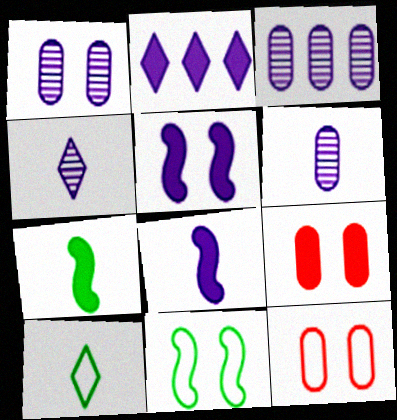[[1, 3, 6], 
[2, 7, 9]]